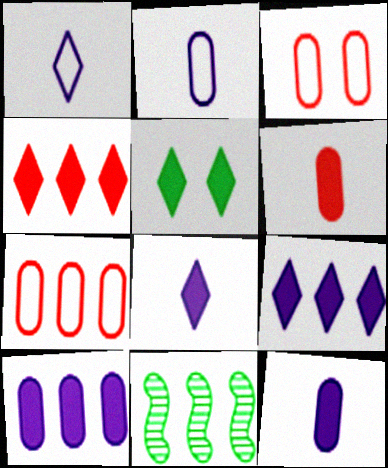[[3, 8, 11], 
[4, 5, 8], 
[7, 9, 11]]